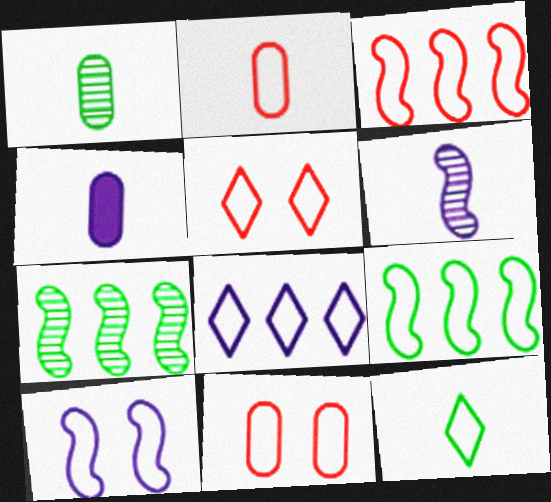[[1, 2, 4], 
[2, 3, 5], 
[4, 5, 7], 
[5, 8, 12]]